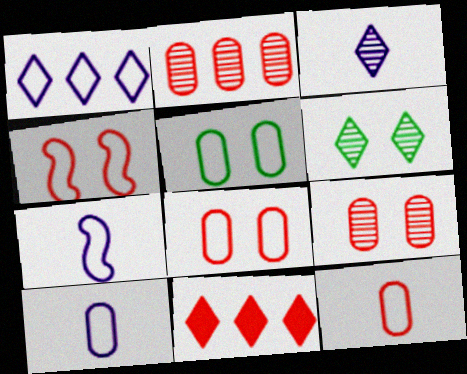[]